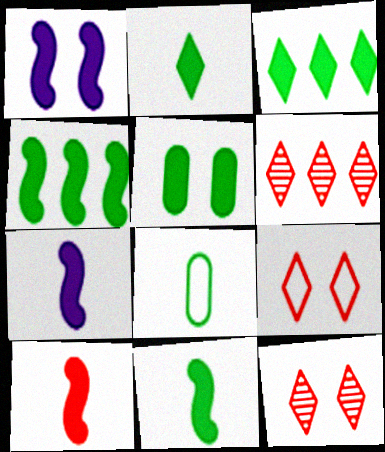[[1, 4, 10], 
[1, 6, 8], 
[2, 4, 5], 
[3, 5, 11], 
[7, 10, 11]]